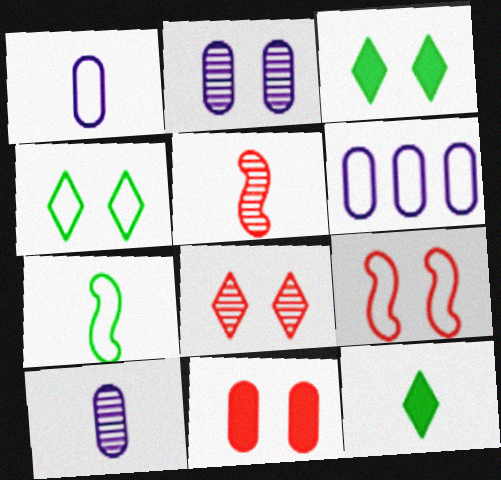[[1, 5, 12], 
[2, 3, 9], 
[3, 5, 6], 
[8, 9, 11]]